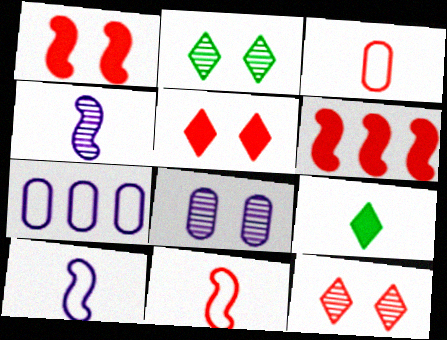[[3, 4, 9], 
[3, 6, 12]]